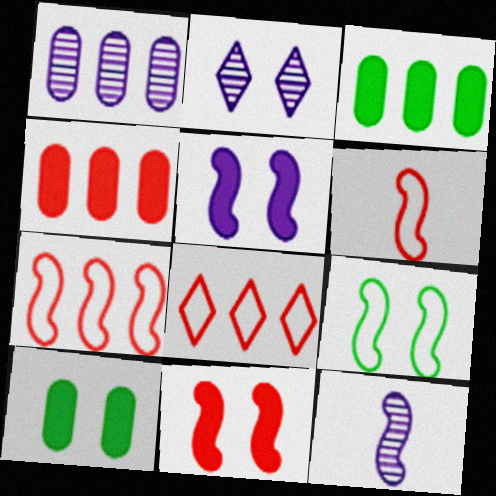[[1, 2, 12], 
[2, 3, 6], 
[8, 10, 12]]